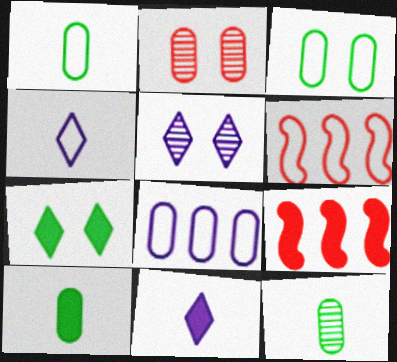[[1, 5, 9], 
[1, 10, 12], 
[2, 8, 10], 
[3, 4, 6], 
[5, 6, 10]]